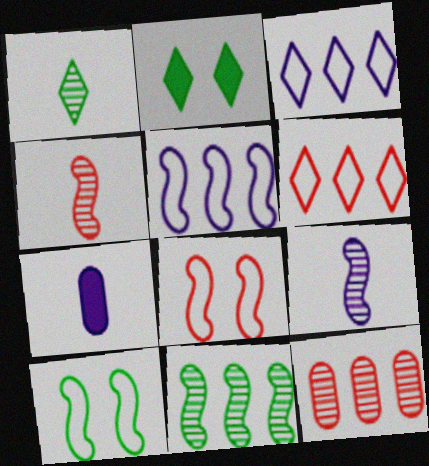[]